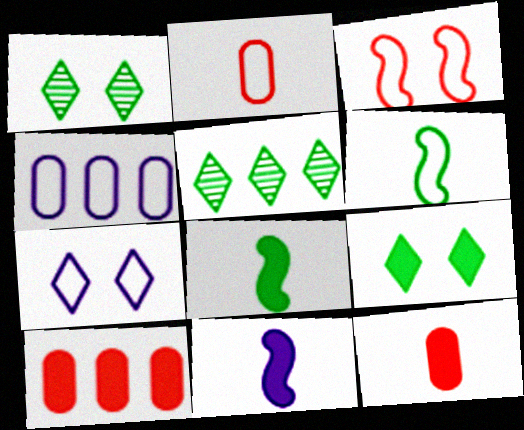[[9, 10, 11]]